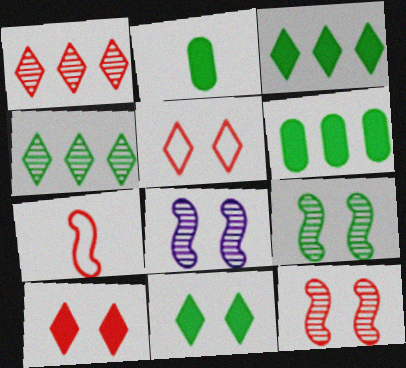[[8, 9, 12]]